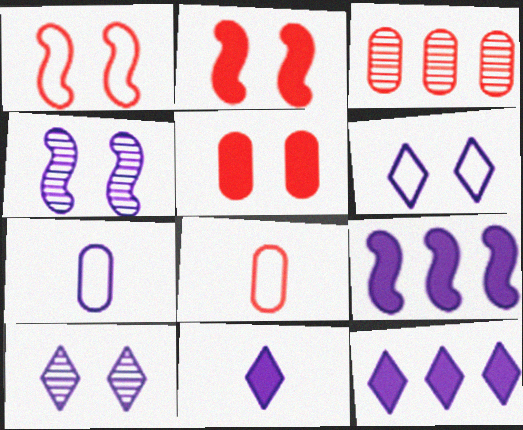[[3, 5, 8], 
[4, 7, 12], 
[7, 9, 10]]